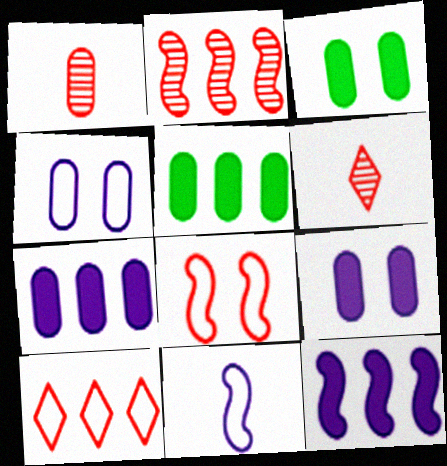[[1, 4, 5]]